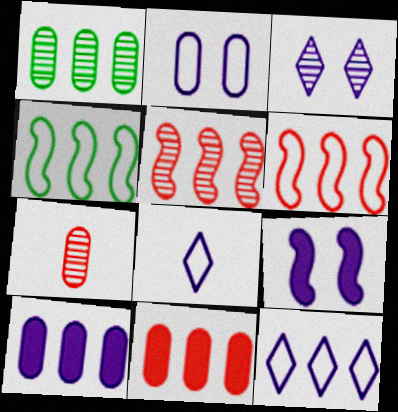[[2, 3, 9]]